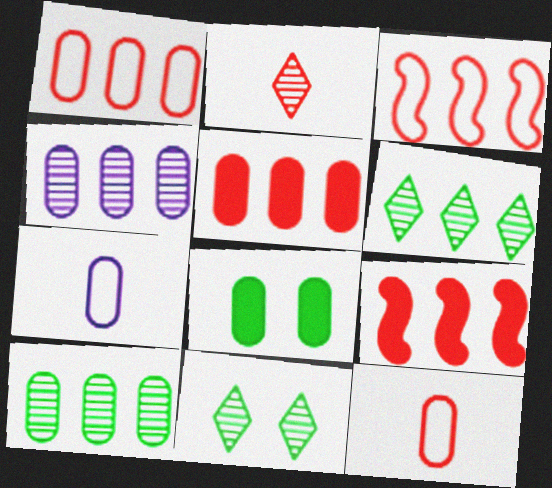[[4, 8, 12], 
[7, 9, 11]]